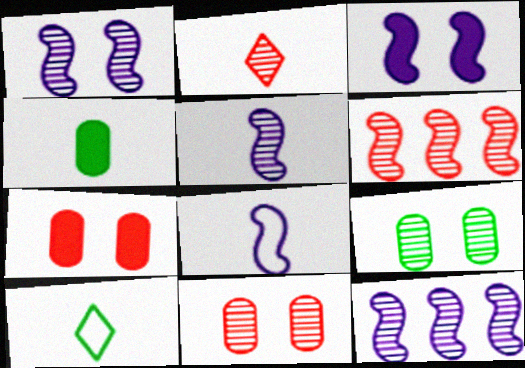[[1, 5, 12], 
[2, 4, 8], 
[2, 6, 11], 
[2, 9, 12], 
[3, 8, 12], 
[7, 10, 12]]